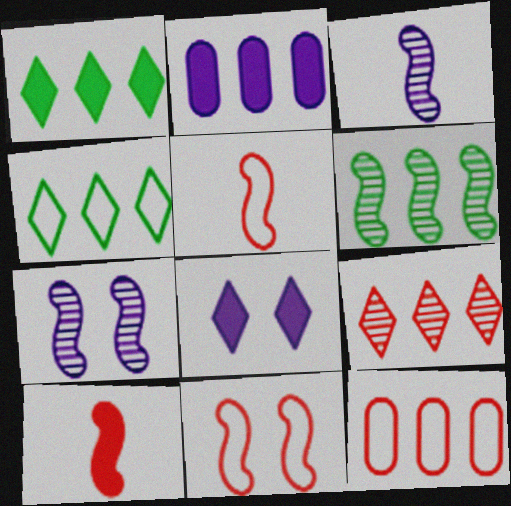[]